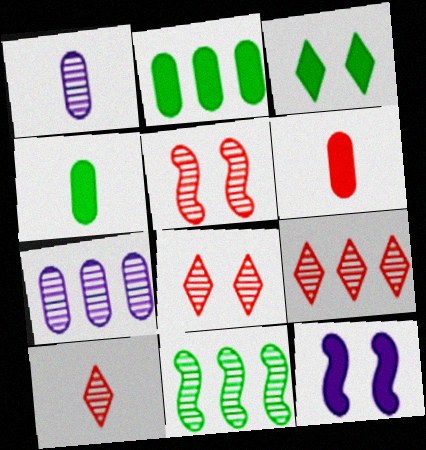[[1, 8, 11], 
[7, 9, 11], 
[8, 9, 10]]